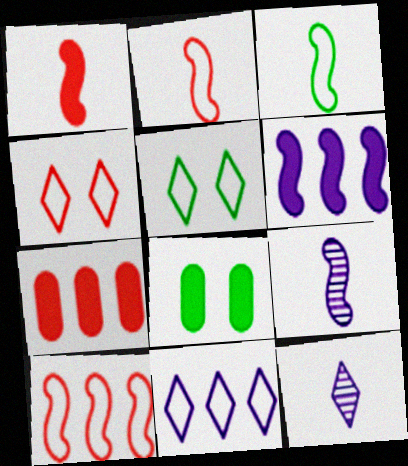[[1, 3, 9], 
[5, 7, 9], 
[8, 10, 12]]